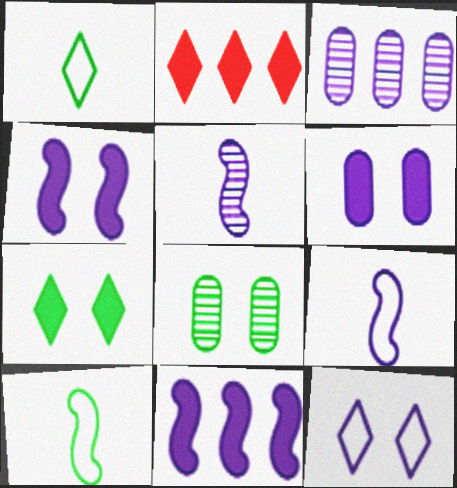[[2, 8, 9]]